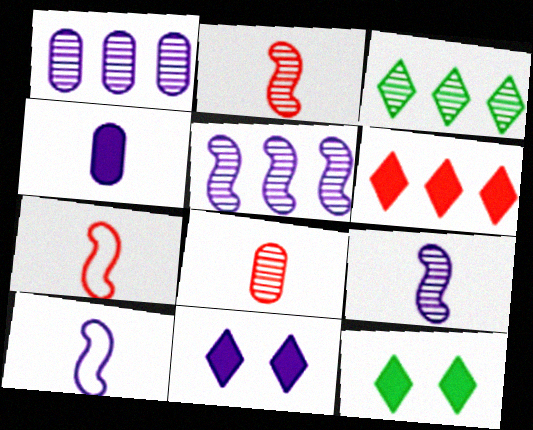[[1, 7, 12], 
[1, 10, 11]]